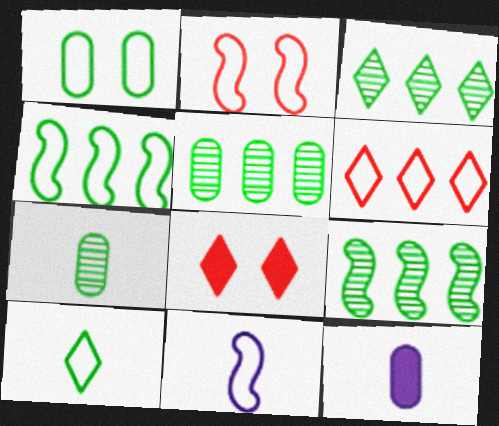[[1, 4, 10], 
[1, 6, 11], 
[2, 3, 12], 
[2, 4, 11], 
[3, 5, 9], 
[5, 8, 11]]